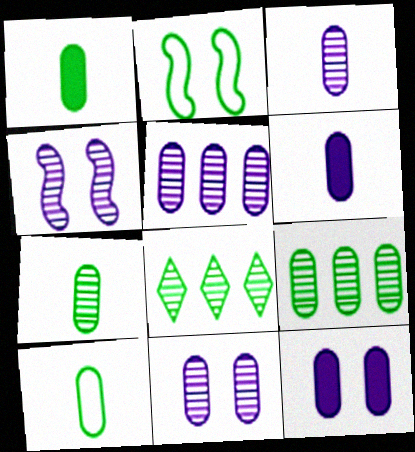[[1, 2, 8], 
[1, 7, 10], 
[3, 5, 11]]